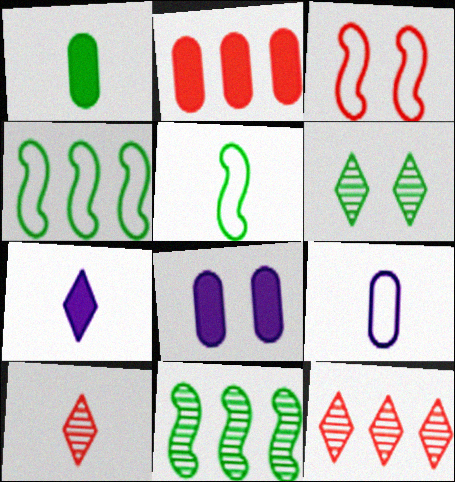[[1, 2, 8], 
[1, 4, 6], 
[2, 3, 10], 
[3, 6, 8], 
[4, 8, 10], 
[5, 8, 12]]